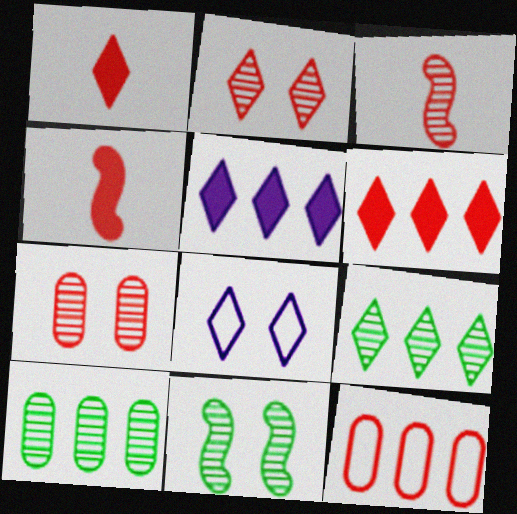[[1, 8, 9], 
[2, 4, 12], 
[4, 8, 10]]